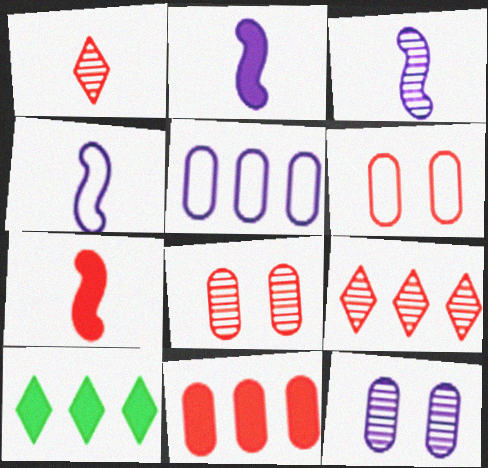[[2, 3, 4], 
[3, 6, 10], 
[4, 8, 10], 
[6, 7, 9]]